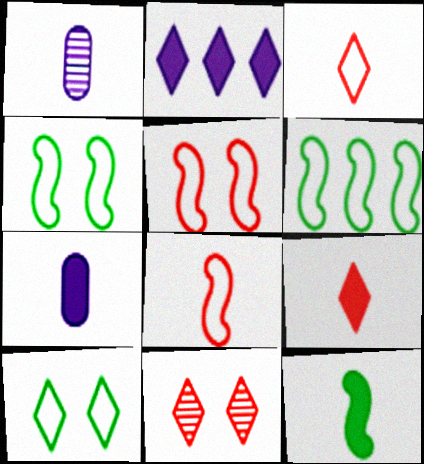[[1, 3, 12], 
[6, 7, 11], 
[7, 9, 12]]